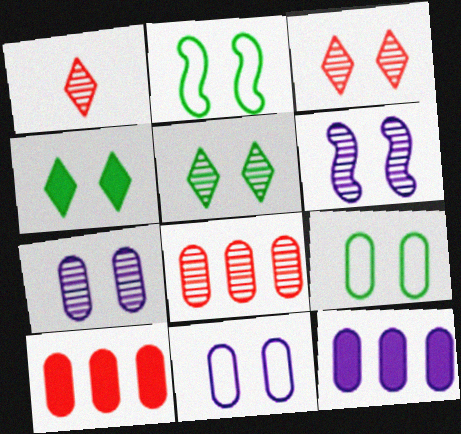[[1, 2, 12]]